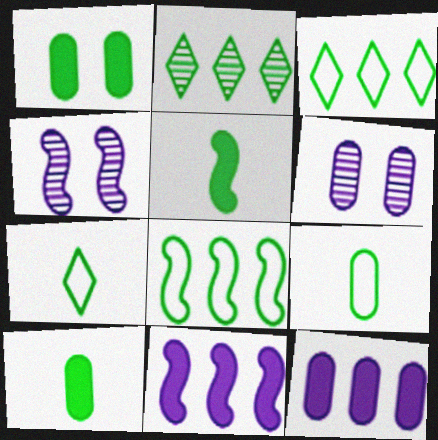[]